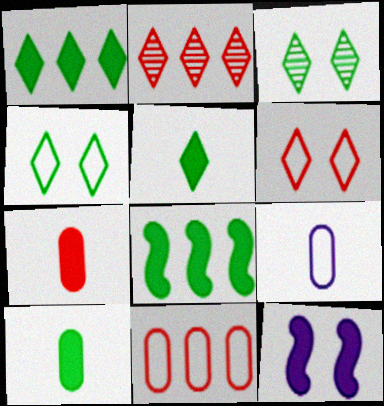[[1, 7, 12]]